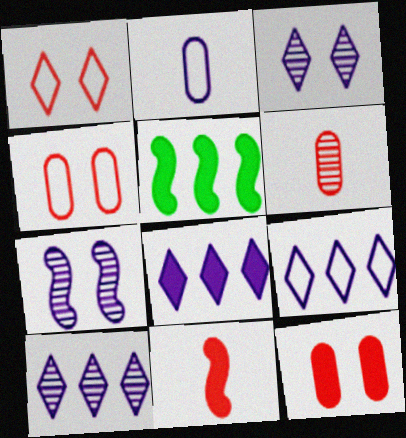[[2, 7, 8], 
[8, 9, 10]]